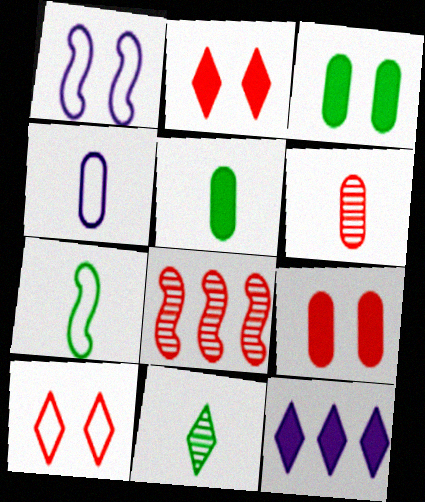[[4, 5, 6], 
[5, 7, 11], 
[10, 11, 12]]